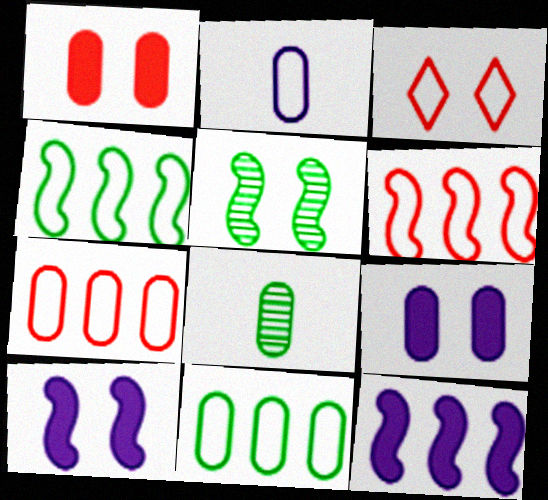[[2, 3, 4], 
[3, 5, 9], 
[3, 8, 12], 
[7, 8, 9]]